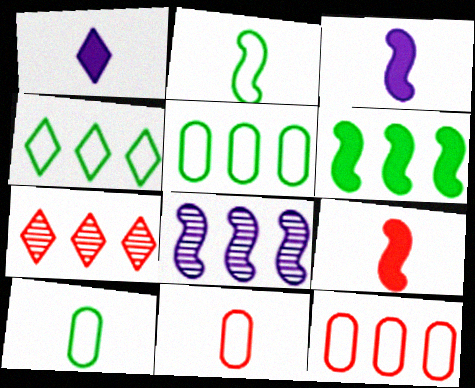[]